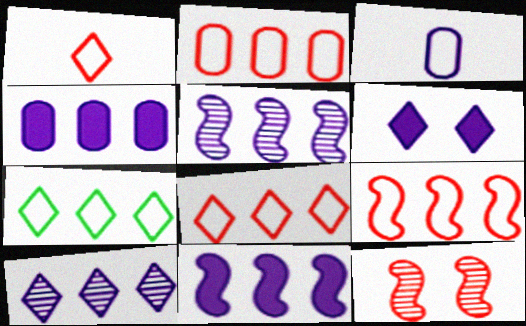[[2, 8, 9], 
[3, 5, 6]]